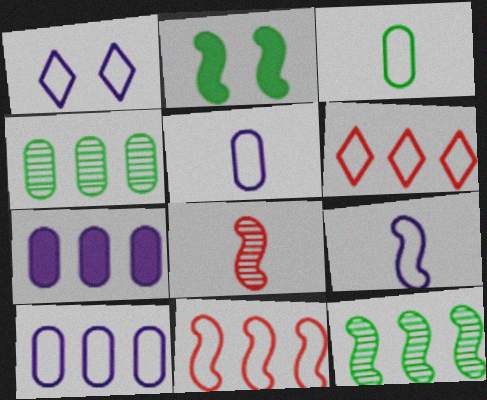[[1, 3, 11], 
[1, 9, 10], 
[6, 7, 12]]